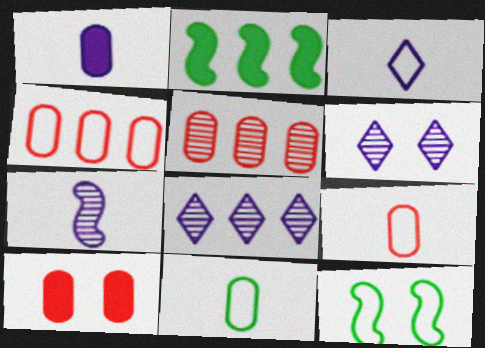[[1, 3, 7], 
[2, 4, 8], 
[2, 6, 9], 
[3, 4, 12], 
[5, 9, 10], 
[6, 10, 12]]